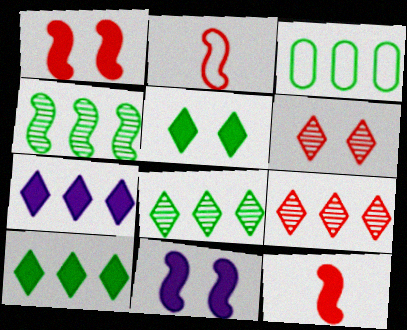[[2, 4, 11], 
[3, 4, 10]]